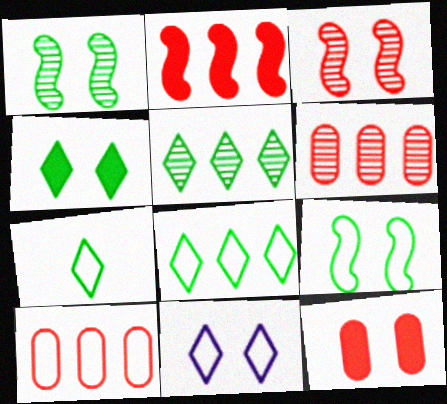[[1, 11, 12], 
[4, 5, 7]]